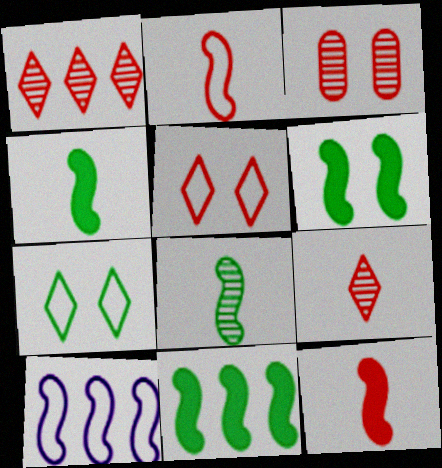[[4, 6, 11]]